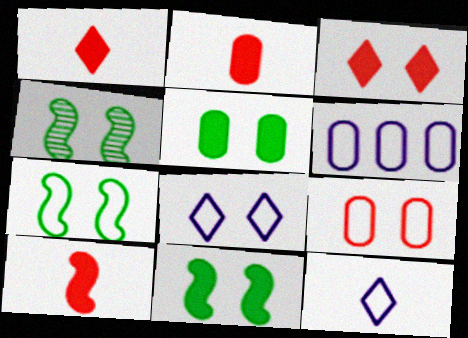[[1, 2, 10], 
[1, 4, 6], 
[4, 7, 11], 
[7, 8, 9]]